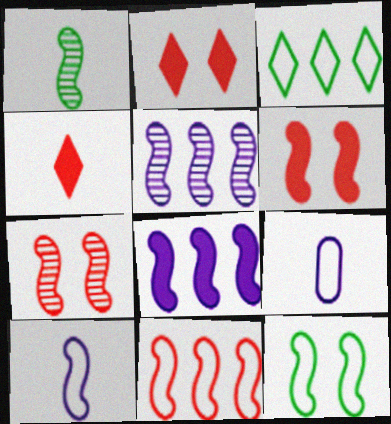[[1, 4, 9], 
[1, 5, 7], 
[10, 11, 12]]